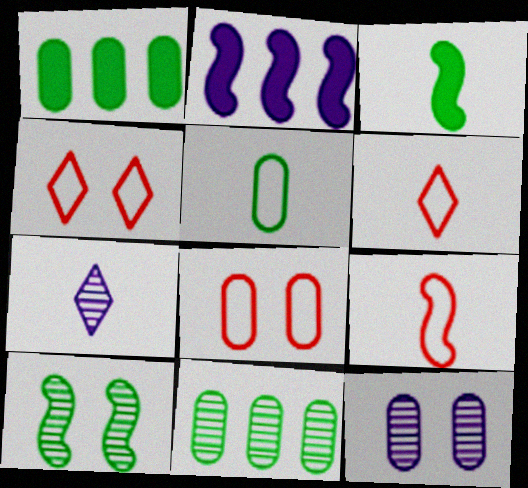[[2, 9, 10]]